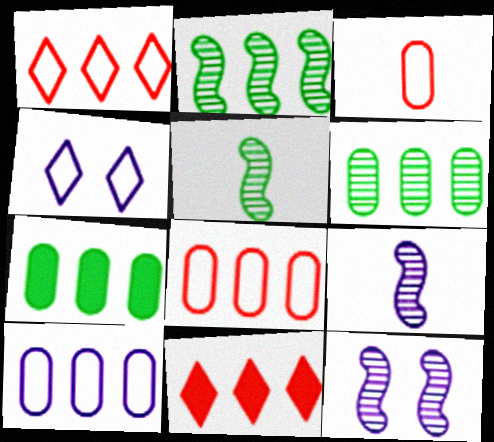[[2, 10, 11]]